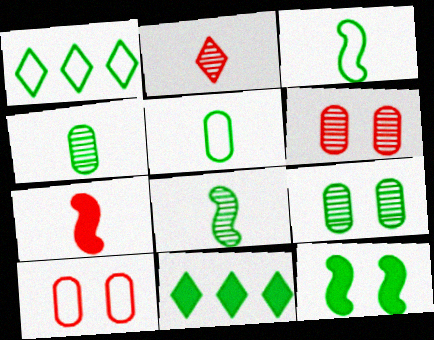[[1, 4, 12], 
[3, 9, 11]]